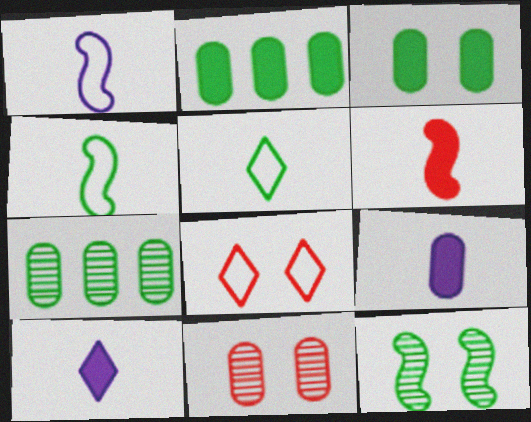[[2, 5, 12]]